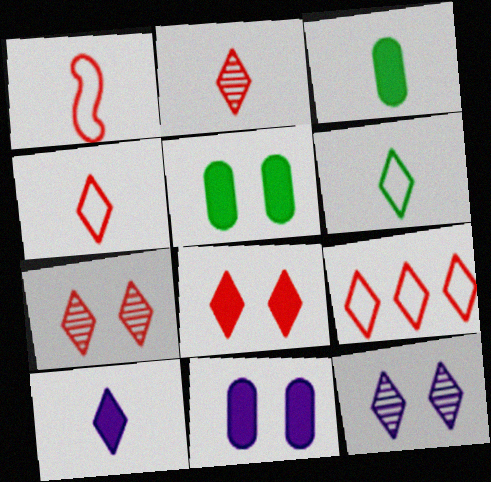[[2, 6, 10], 
[2, 8, 9]]